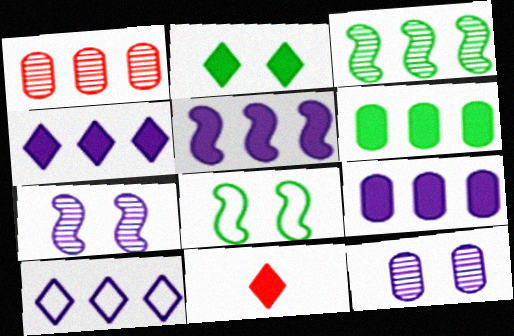[[2, 4, 11], 
[4, 5, 9]]